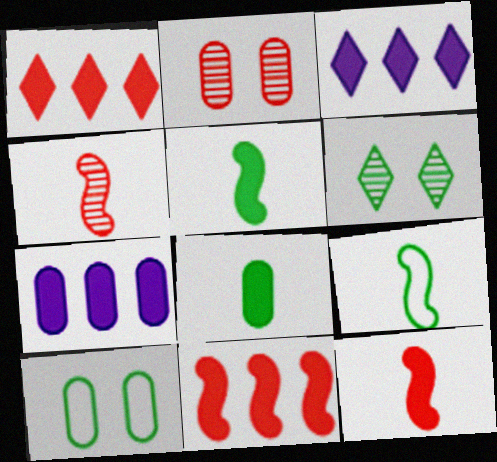[[2, 3, 9], 
[3, 4, 10]]